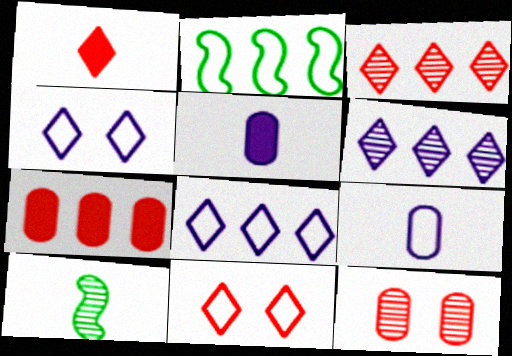[[1, 3, 11], 
[1, 9, 10], 
[2, 6, 7], 
[2, 9, 11], 
[4, 7, 10], 
[6, 10, 12]]